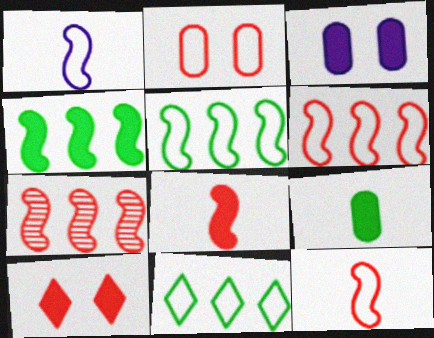[[1, 2, 11]]